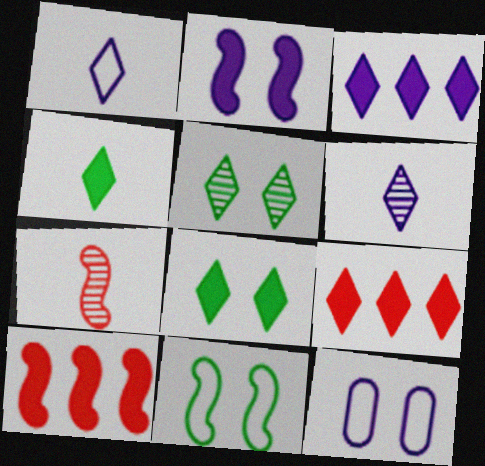[[1, 5, 9]]